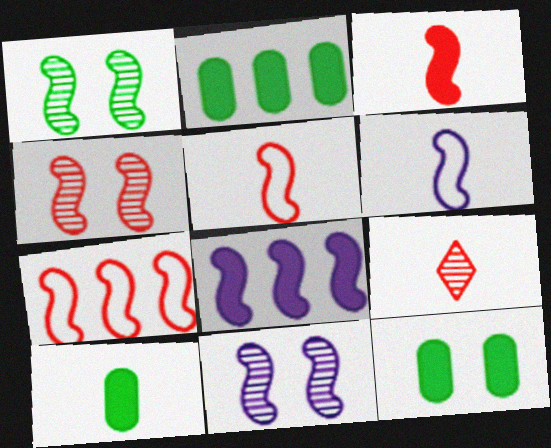[[1, 4, 11], 
[1, 5, 8], 
[2, 10, 12], 
[3, 4, 7], 
[6, 8, 11], 
[6, 9, 10]]